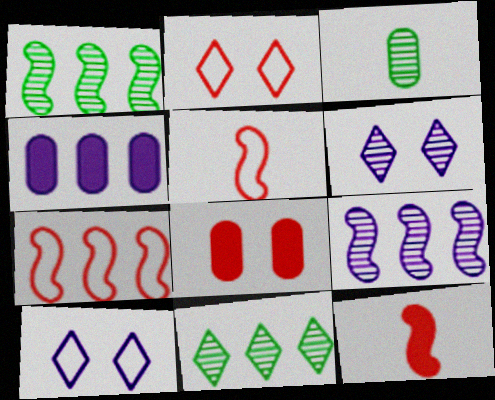[[4, 7, 11]]